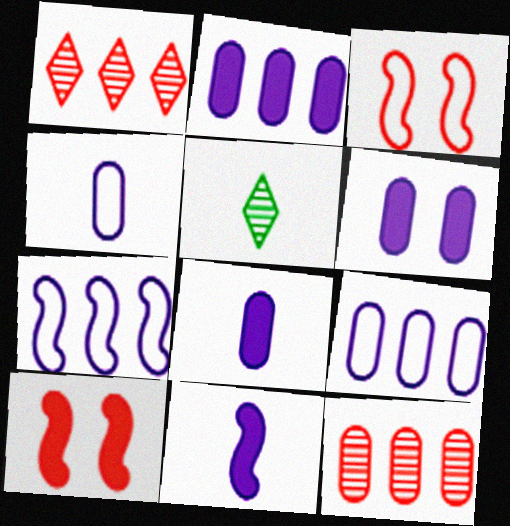[[2, 3, 5], 
[2, 6, 8], 
[5, 9, 10]]